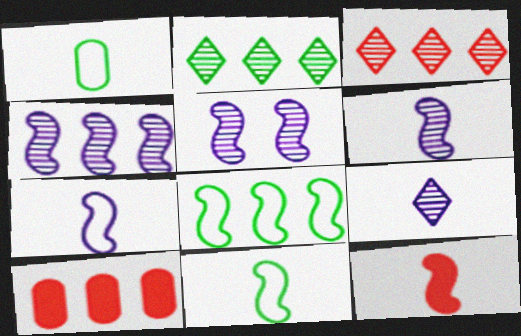[[1, 9, 12], 
[4, 5, 6], 
[5, 8, 12], 
[6, 11, 12]]